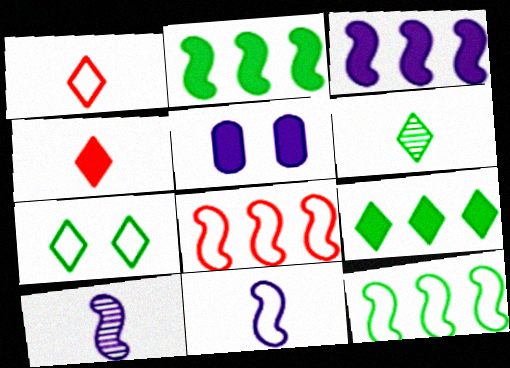[[2, 4, 5], 
[5, 6, 8], 
[6, 7, 9]]